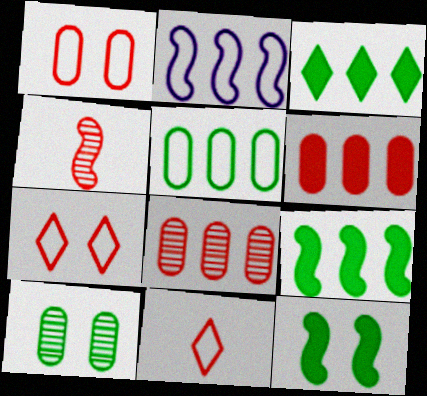[[2, 3, 8], 
[2, 4, 12], 
[4, 6, 7]]